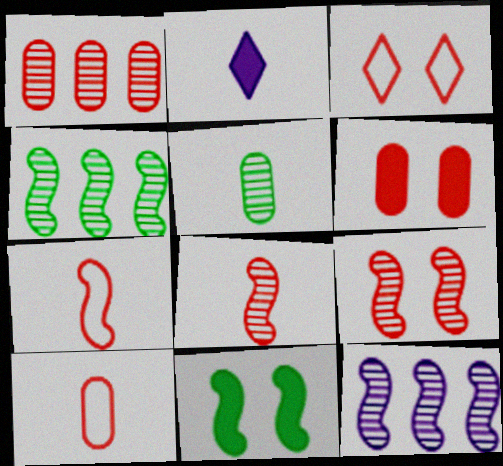[[1, 6, 10], 
[2, 5, 7], 
[3, 6, 9], 
[7, 11, 12]]